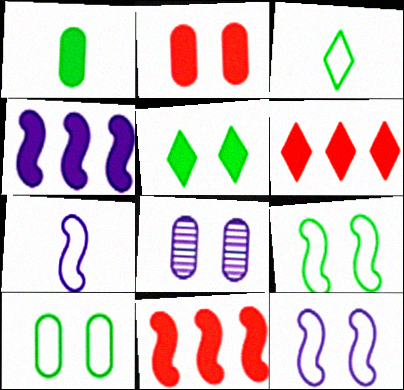[[2, 8, 10], 
[3, 8, 11]]